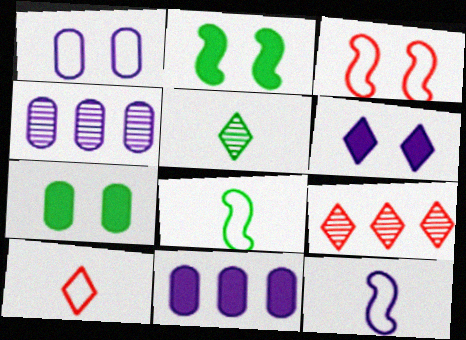[[2, 4, 10], 
[3, 5, 11], 
[4, 6, 12], 
[7, 9, 12]]